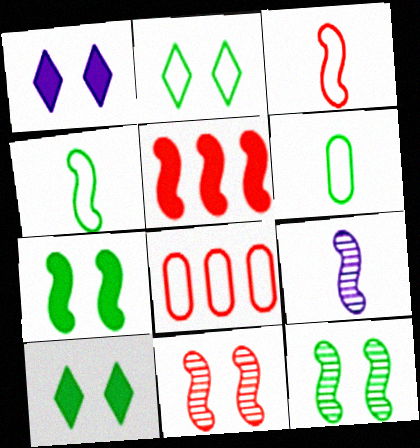[[3, 5, 11], 
[8, 9, 10]]